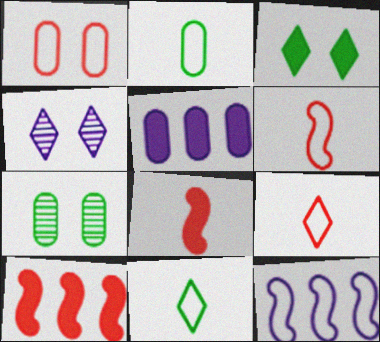[[1, 11, 12], 
[2, 4, 10], 
[3, 5, 8]]